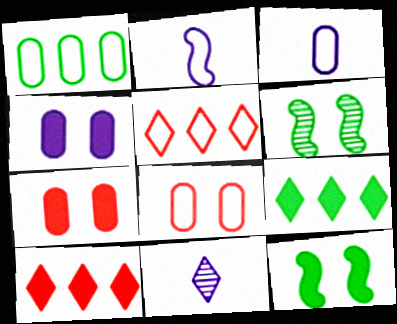[[1, 3, 8], 
[3, 6, 10]]